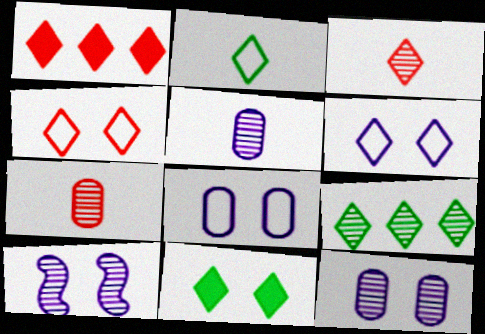[[1, 3, 4], 
[2, 9, 11], 
[7, 9, 10]]